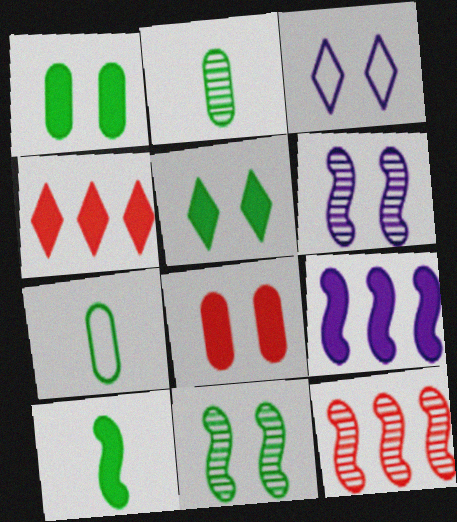[[3, 8, 11], 
[4, 6, 7]]